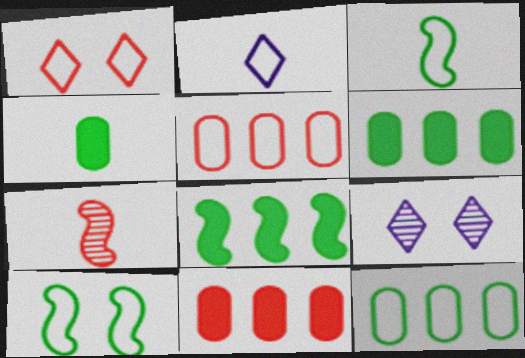[[1, 7, 11], 
[2, 4, 7], 
[2, 5, 10], 
[3, 9, 11]]